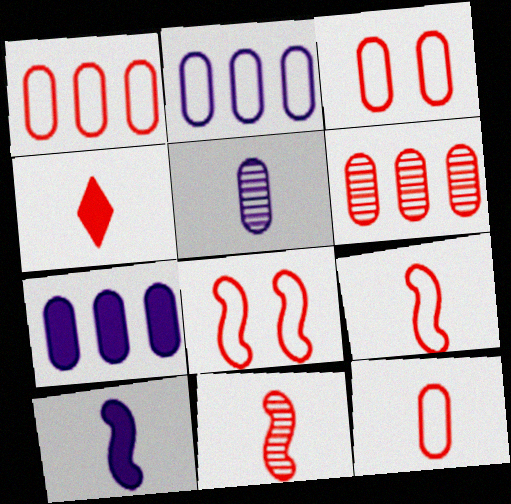[[1, 3, 12], 
[4, 6, 8], 
[4, 11, 12]]